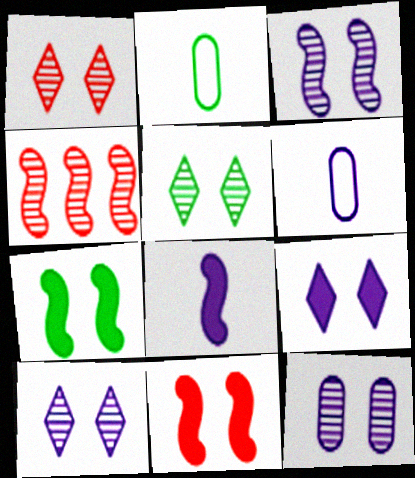[[1, 5, 10], 
[2, 4, 9], 
[3, 10, 12]]